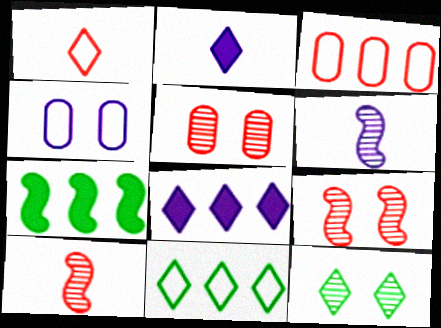[[1, 8, 12], 
[4, 6, 8]]